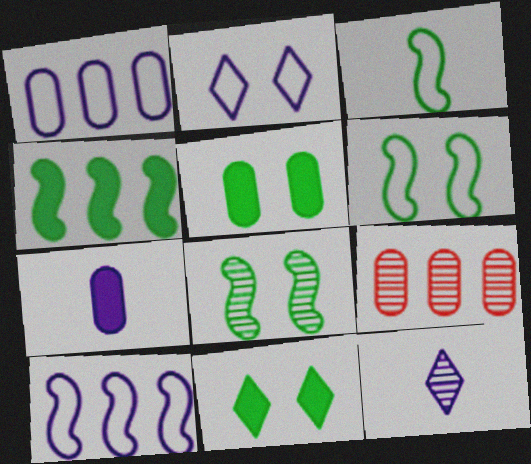[[3, 4, 8], 
[8, 9, 12]]